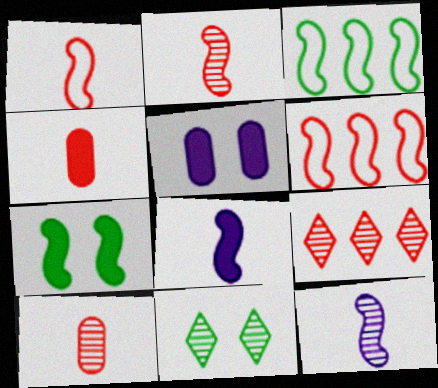[[6, 7, 12]]